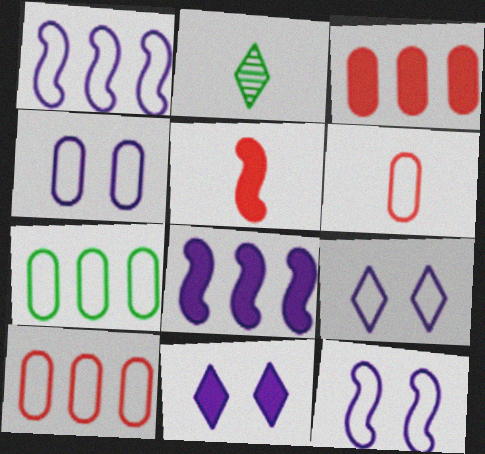[[2, 3, 12], 
[4, 6, 7], 
[4, 9, 12]]